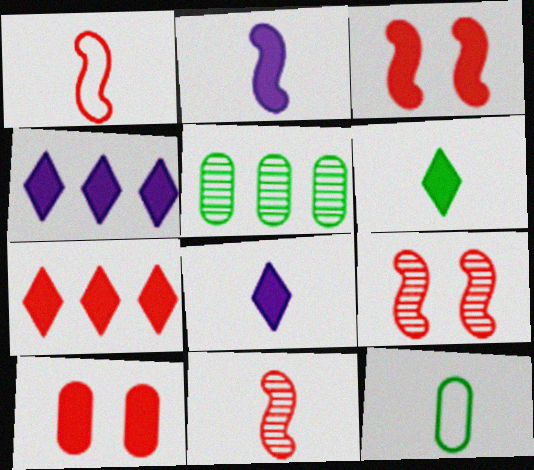[[4, 9, 12], 
[8, 11, 12]]